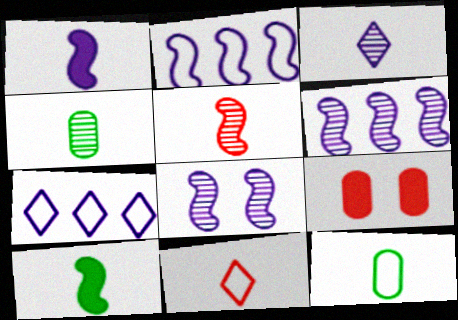[[1, 2, 8], 
[1, 4, 11], 
[3, 4, 5]]